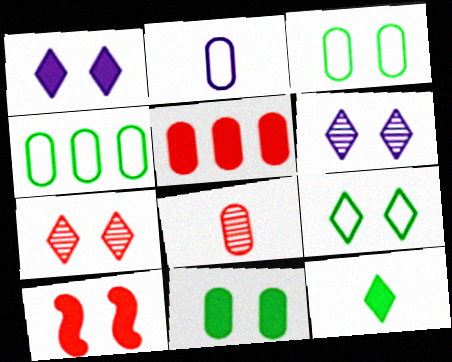[[1, 7, 9], 
[1, 10, 11], 
[3, 6, 10]]